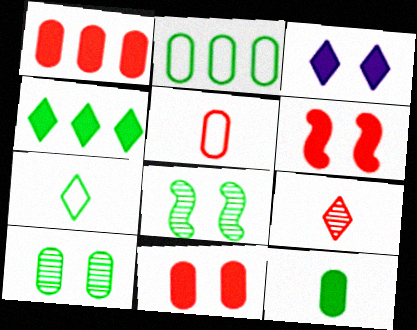[[2, 10, 12]]